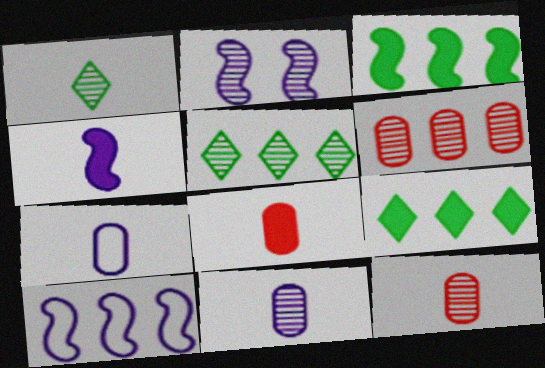[[1, 2, 6], 
[2, 4, 10], 
[2, 5, 12], 
[6, 9, 10]]